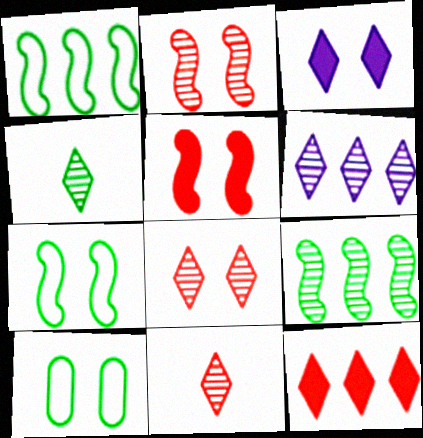[[2, 3, 10], 
[4, 6, 8]]